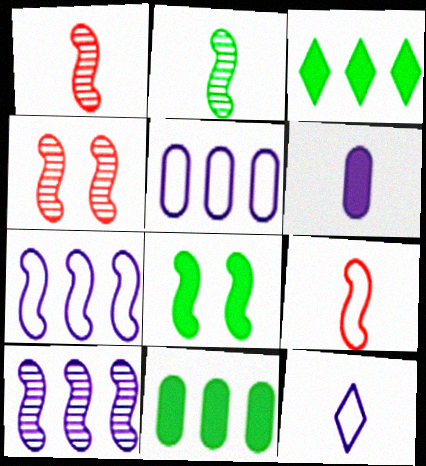[[1, 7, 8], 
[2, 4, 10], 
[4, 11, 12], 
[8, 9, 10]]